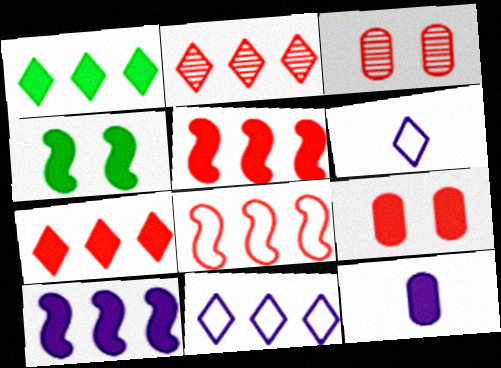[[1, 2, 11], 
[4, 7, 12]]